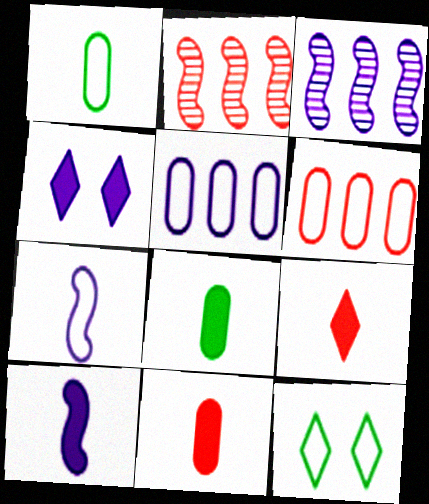[[1, 2, 4], 
[3, 11, 12], 
[6, 7, 12], 
[8, 9, 10]]